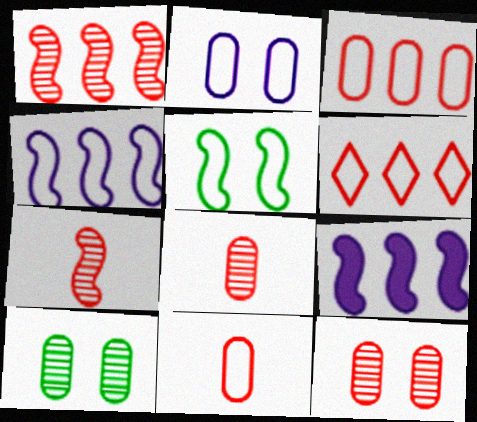[[5, 7, 9]]